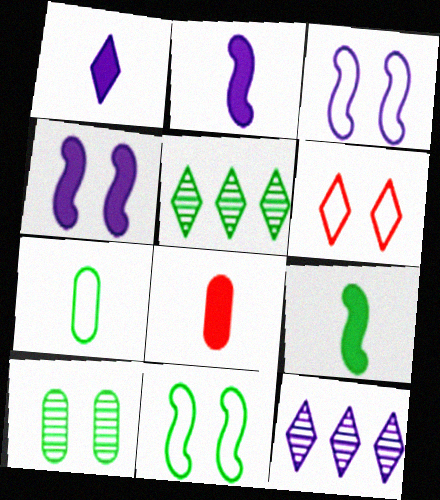[[1, 5, 6], 
[1, 8, 9], 
[3, 5, 8], 
[4, 6, 10], 
[8, 11, 12]]